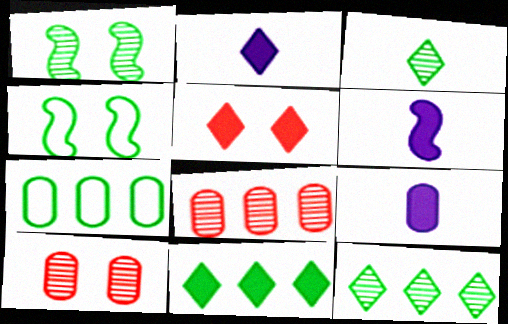[[2, 4, 8], 
[2, 5, 11], 
[2, 6, 9], 
[7, 9, 10]]